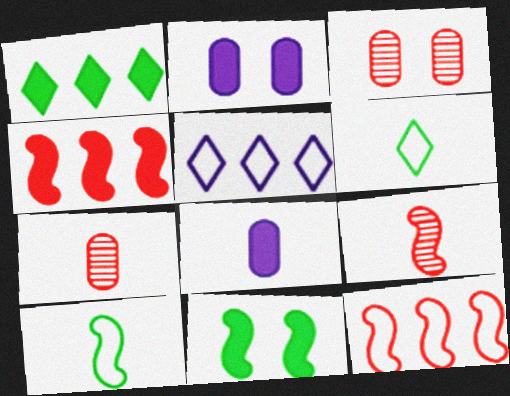[[5, 7, 11], 
[6, 8, 9]]